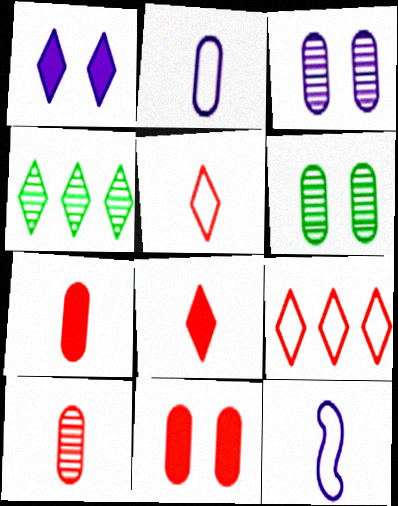[[1, 4, 5], 
[4, 11, 12]]